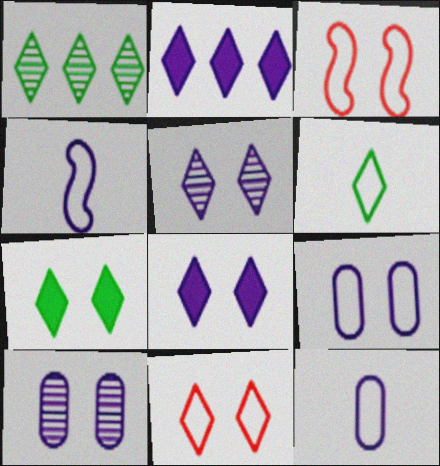[[1, 6, 7], 
[2, 4, 10], 
[3, 7, 10], 
[5, 7, 11]]